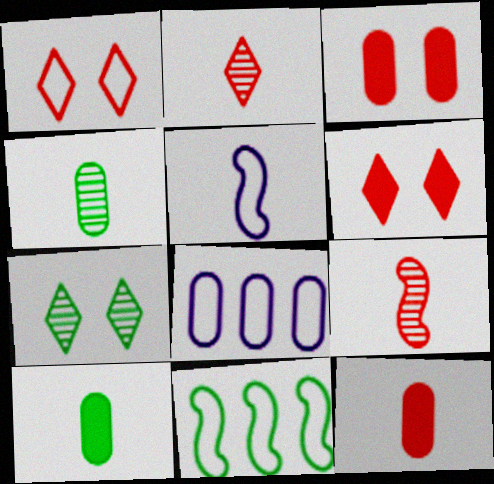[[2, 5, 10], 
[3, 4, 8], 
[7, 10, 11]]